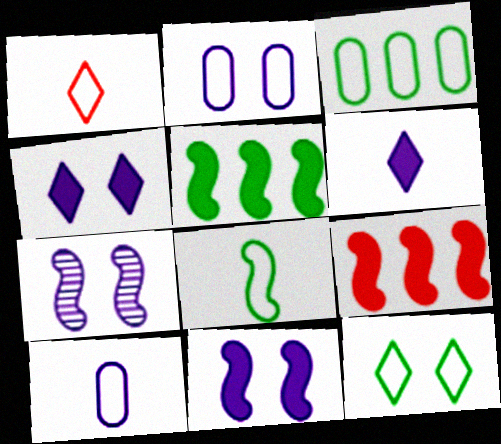[[1, 8, 10], 
[2, 4, 7], 
[3, 8, 12], 
[7, 8, 9]]